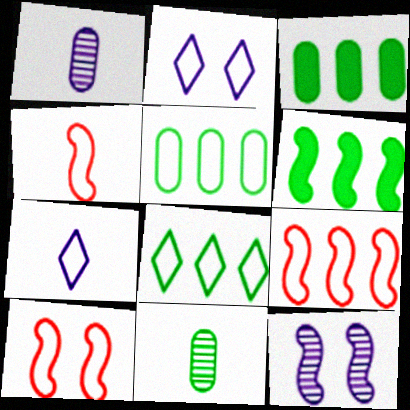[[2, 4, 5], 
[4, 6, 12], 
[4, 9, 10], 
[5, 7, 10]]